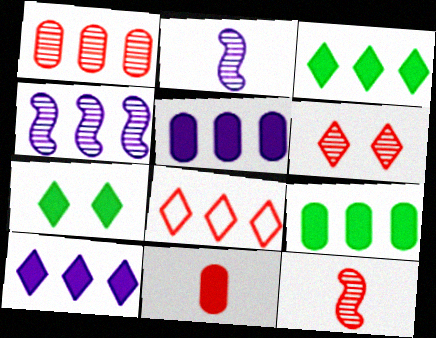[[1, 6, 12], 
[4, 8, 9]]